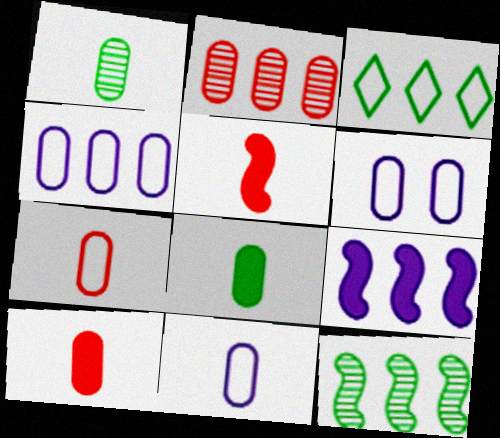[[1, 10, 11], 
[2, 3, 9], 
[2, 6, 8], 
[4, 6, 11]]